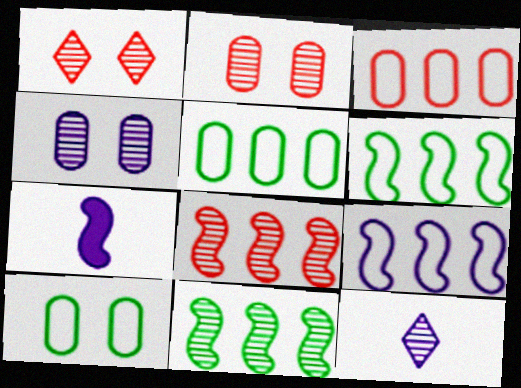[[1, 5, 7], 
[2, 11, 12]]